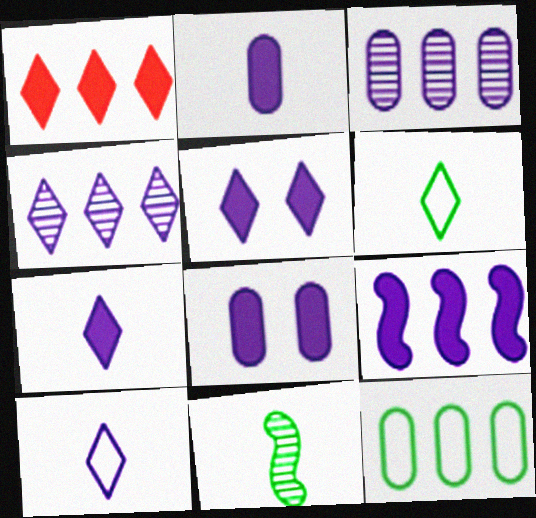[[2, 5, 9], 
[4, 5, 10], 
[7, 8, 9]]